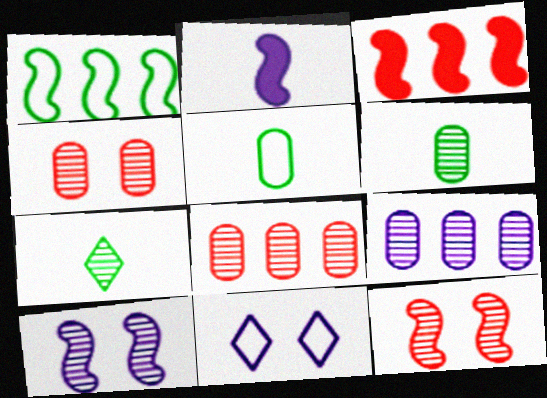[[1, 2, 12], 
[2, 9, 11], 
[3, 6, 11], 
[4, 6, 9], 
[7, 8, 10], 
[7, 9, 12]]